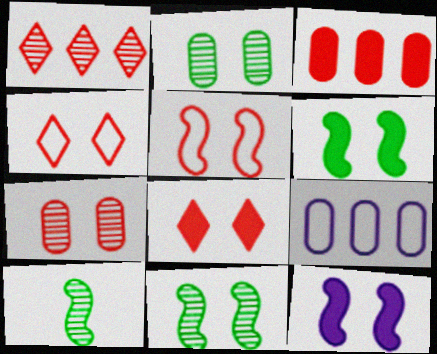[[2, 4, 12], 
[5, 7, 8], 
[5, 11, 12], 
[8, 9, 10]]